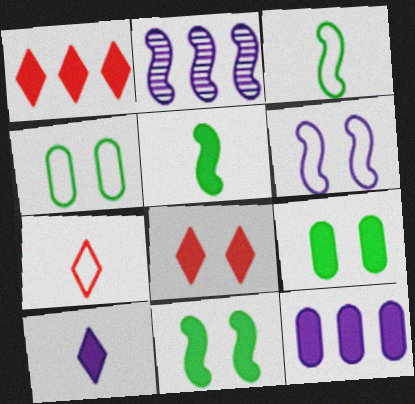[[2, 7, 9], 
[5, 8, 12]]